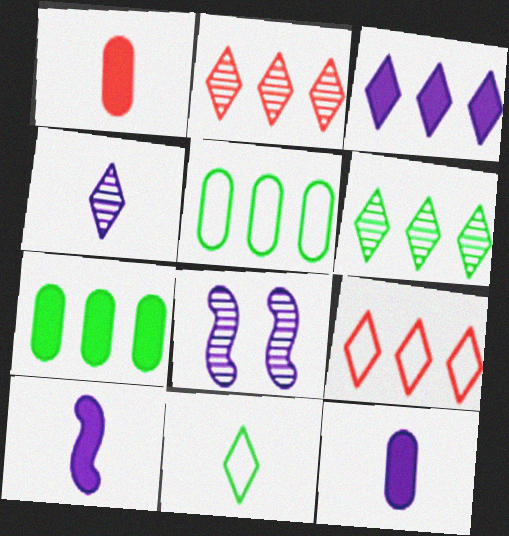[[3, 6, 9]]